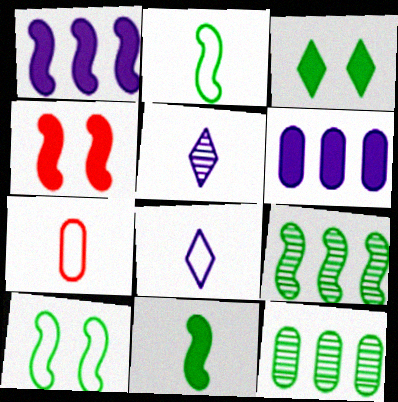[[1, 4, 11], 
[2, 3, 12], 
[2, 7, 8], 
[4, 8, 12], 
[5, 7, 11], 
[9, 10, 11]]